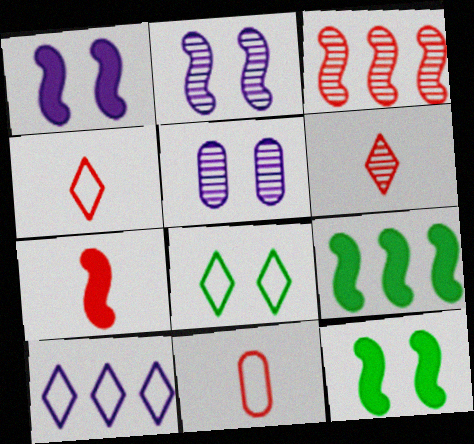[[1, 7, 9], 
[4, 5, 9], 
[4, 8, 10], 
[6, 7, 11]]